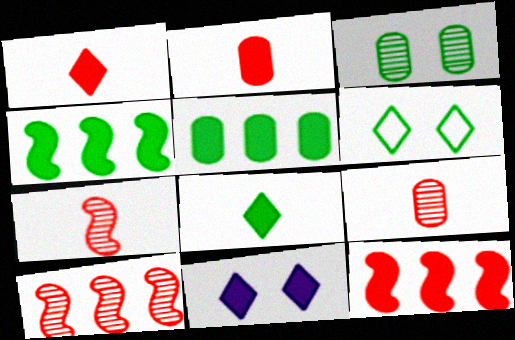[[2, 4, 11]]